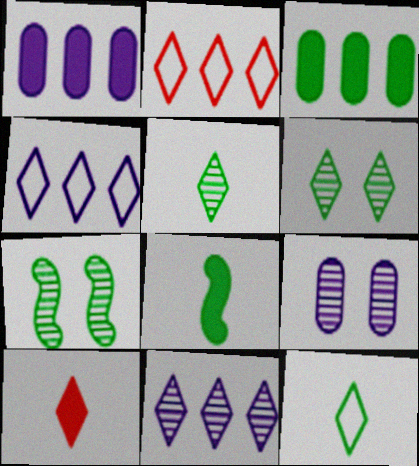[[2, 8, 9], 
[3, 7, 12], 
[4, 6, 10]]